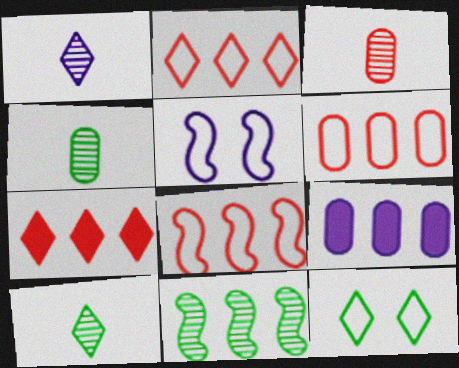[[1, 5, 9], 
[1, 7, 12], 
[2, 6, 8], 
[2, 9, 11], 
[4, 5, 7]]